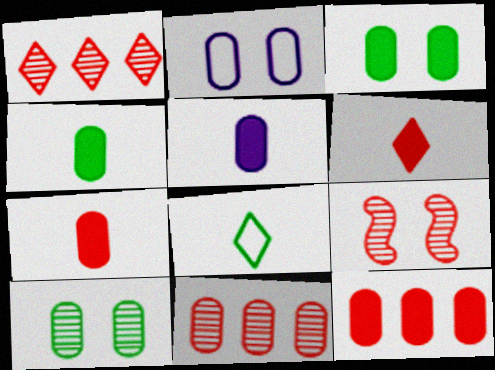[[2, 4, 11], 
[3, 5, 12], 
[4, 5, 7]]